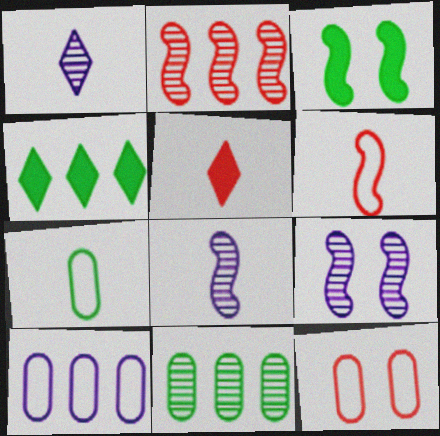[[2, 4, 10], 
[2, 5, 12], 
[4, 8, 12], 
[5, 7, 8], 
[7, 10, 12]]